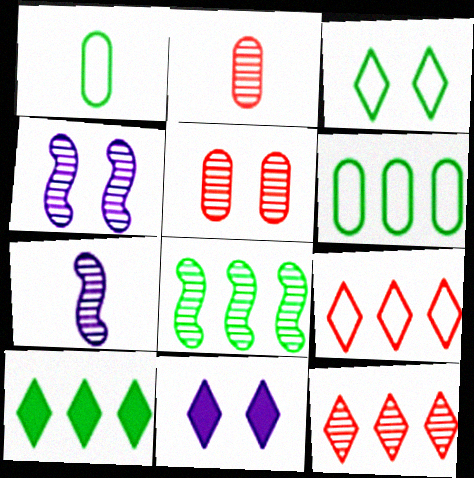[[6, 8, 10]]